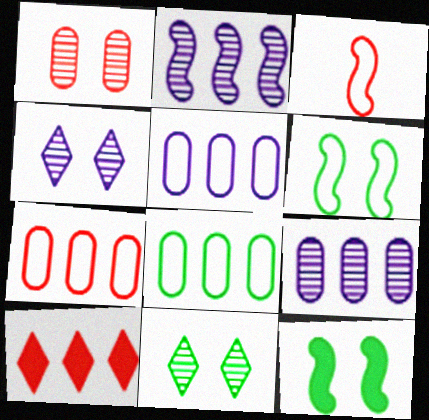[[1, 3, 10], 
[2, 3, 12], 
[2, 8, 10], 
[5, 7, 8]]